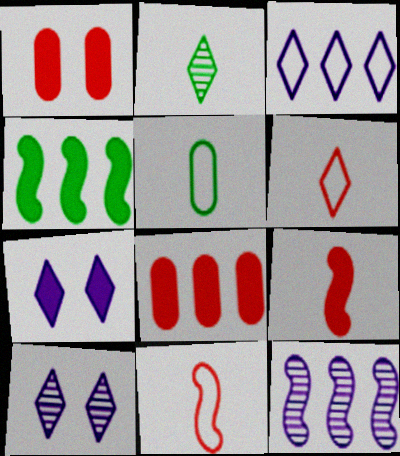[]